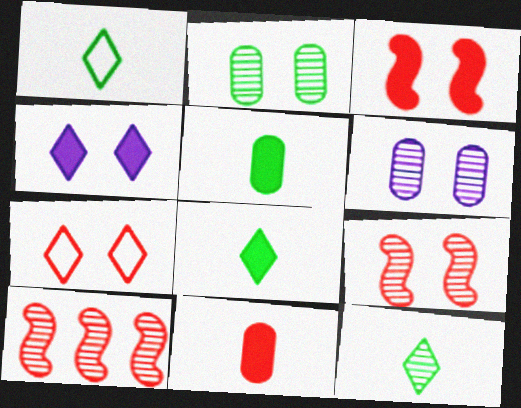[[1, 8, 12], 
[6, 10, 12], 
[7, 10, 11]]